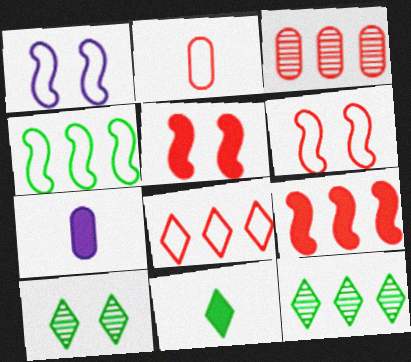[[1, 3, 11], 
[2, 6, 8], 
[3, 8, 9], 
[6, 7, 12]]